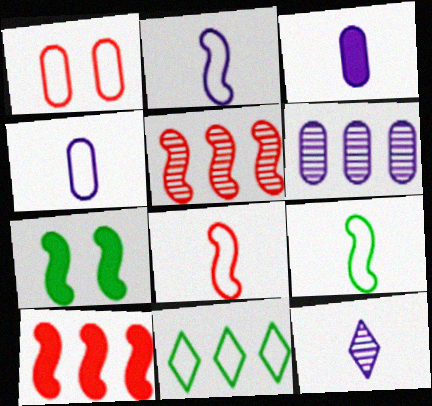[[1, 2, 11], 
[2, 3, 12], 
[2, 5, 7], 
[2, 8, 9], 
[6, 10, 11]]